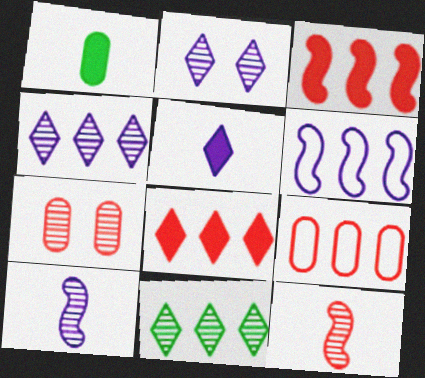[[7, 10, 11]]